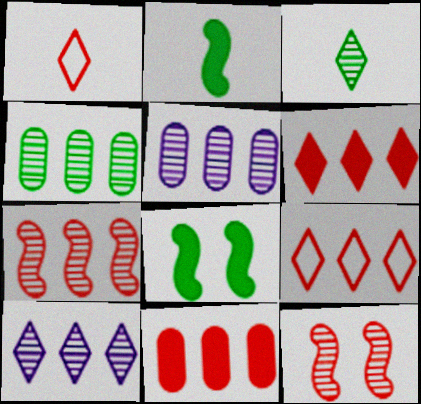[[1, 5, 8], 
[1, 11, 12], 
[3, 5, 12], 
[4, 7, 10], 
[7, 9, 11]]